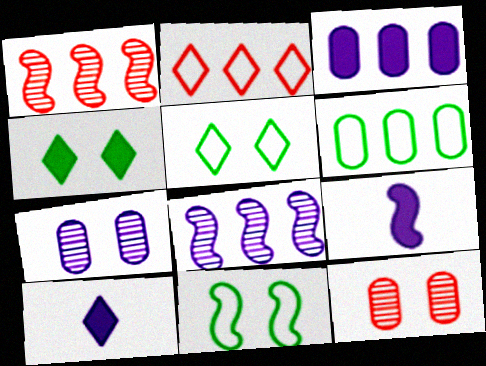[[1, 9, 11]]